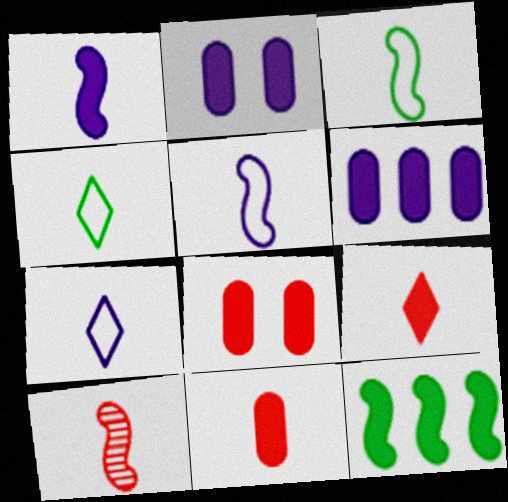[[1, 3, 10], 
[2, 9, 12]]